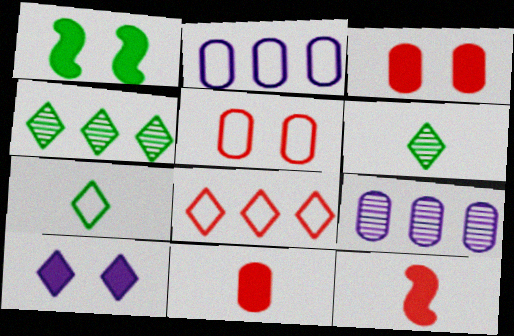[[1, 3, 10], 
[6, 8, 10]]